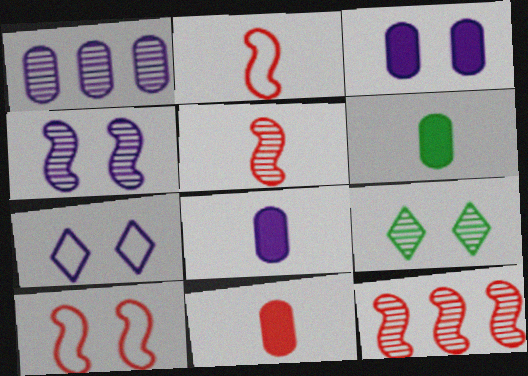[[1, 5, 9], 
[3, 4, 7], 
[3, 9, 10], 
[6, 7, 12], 
[6, 8, 11]]